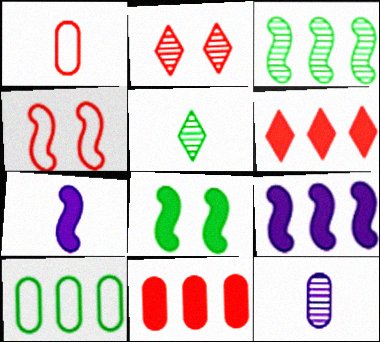[[1, 5, 7], 
[2, 3, 12], 
[2, 7, 10], 
[3, 4, 7], 
[5, 8, 10]]